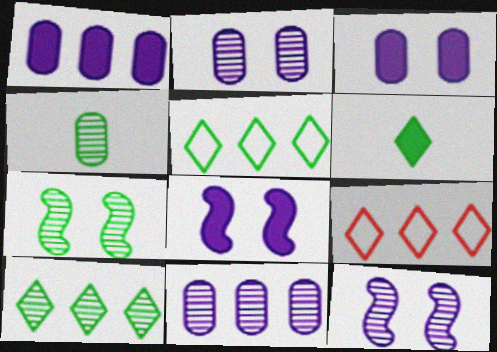[[4, 7, 10], 
[4, 8, 9]]